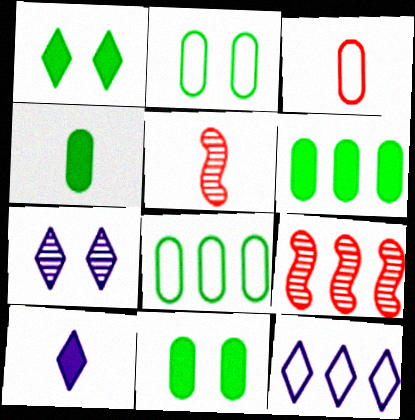[[2, 9, 10], 
[4, 6, 11], 
[5, 11, 12], 
[6, 9, 12], 
[7, 10, 12]]